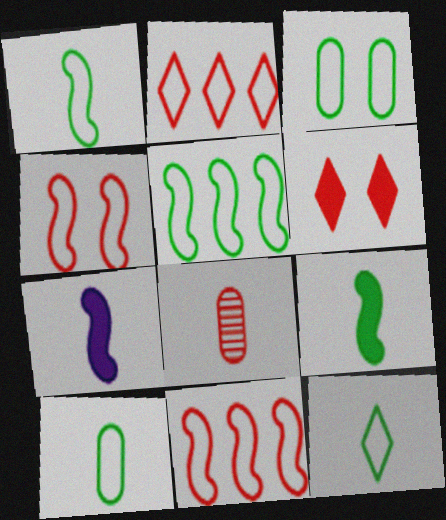[[1, 10, 12], 
[3, 5, 12], 
[6, 8, 11], 
[7, 8, 12]]